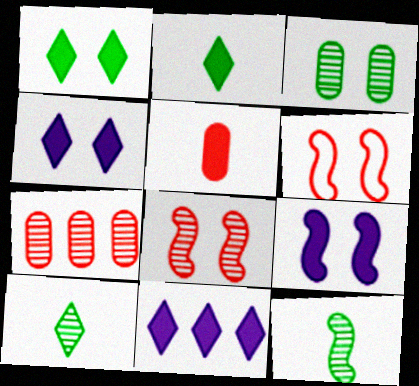[[3, 4, 6]]